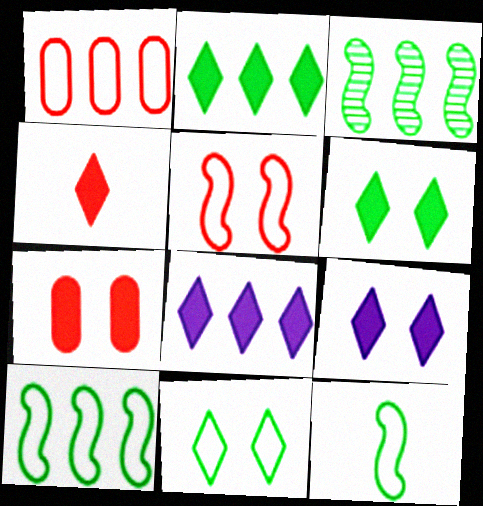[[1, 3, 8], 
[2, 4, 9], 
[4, 6, 8]]